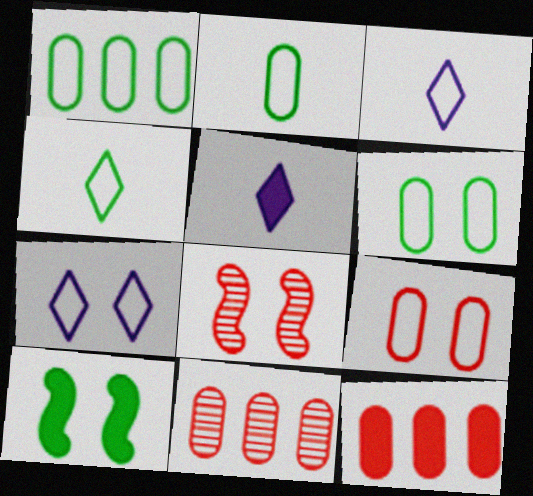[[1, 2, 6], 
[1, 5, 8], 
[3, 10, 11], 
[5, 10, 12]]